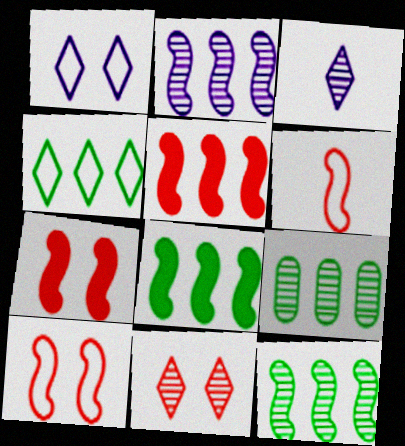[[4, 8, 9]]